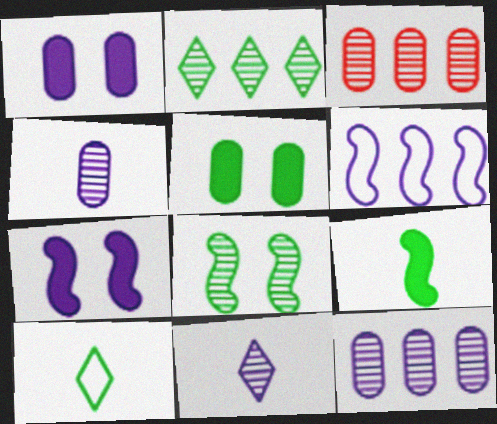[[1, 6, 11], 
[3, 7, 10], 
[3, 8, 11]]